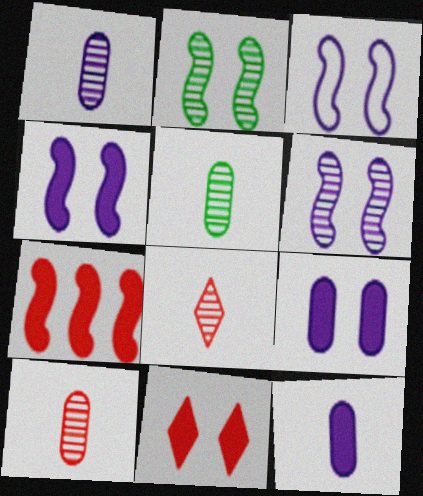[[1, 5, 10], 
[3, 4, 6]]